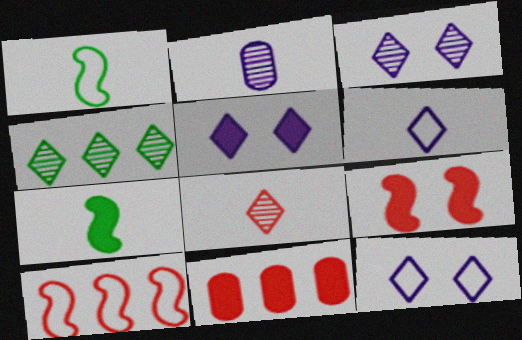[[1, 3, 11], 
[3, 4, 8], 
[3, 5, 12], 
[5, 7, 11]]